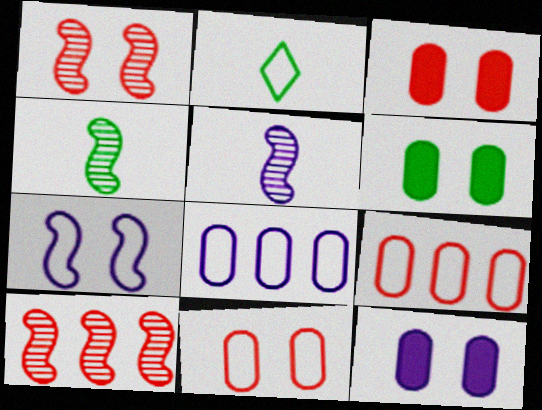[[2, 7, 9], 
[2, 10, 12], 
[3, 6, 12]]